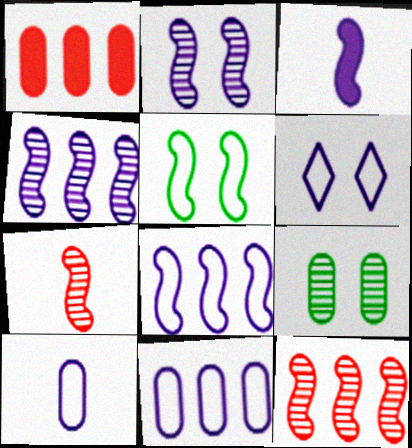[[1, 9, 10], 
[2, 3, 8], 
[3, 5, 12], 
[6, 8, 10]]